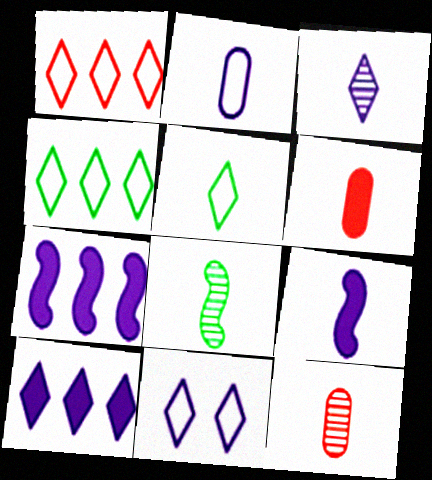[[1, 5, 11], 
[2, 3, 9], 
[3, 8, 12], 
[3, 10, 11], 
[5, 9, 12]]